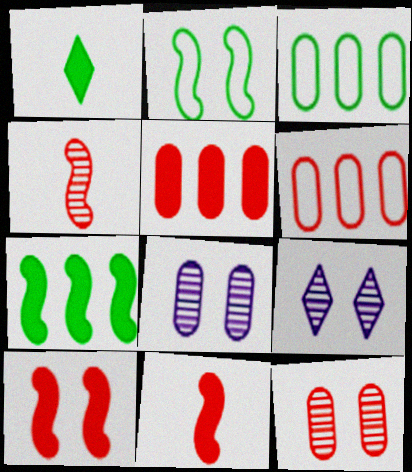[[3, 9, 11]]